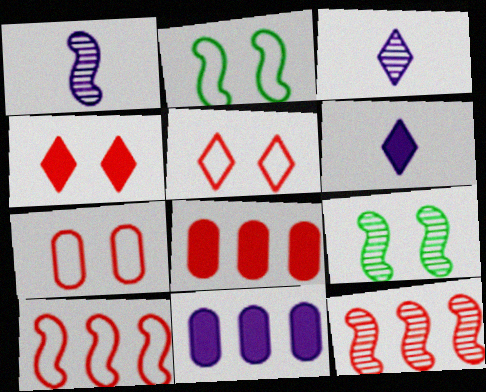[[1, 9, 12], 
[2, 3, 8]]